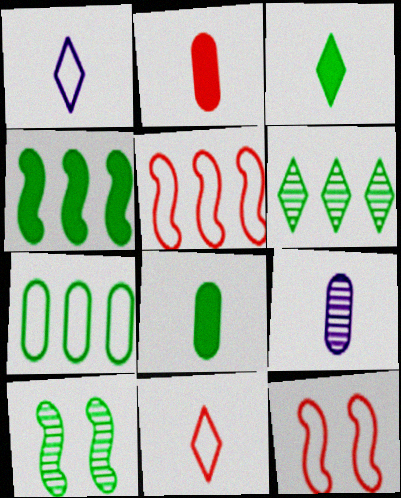[[1, 7, 12], 
[3, 7, 10], 
[4, 6, 7]]